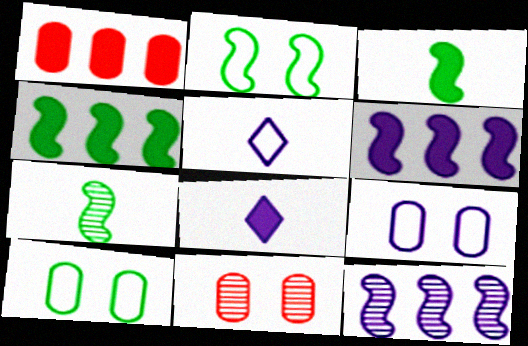[[2, 4, 7], 
[4, 5, 11], 
[8, 9, 12]]